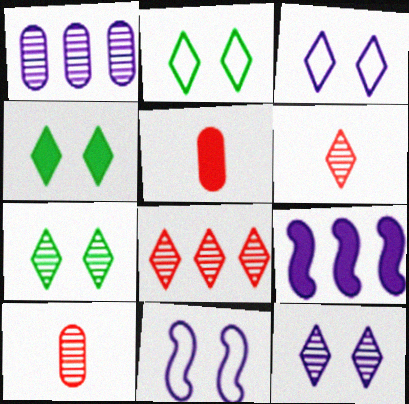[[2, 4, 7], 
[2, 9, 10], 
[4, 5, 9]]